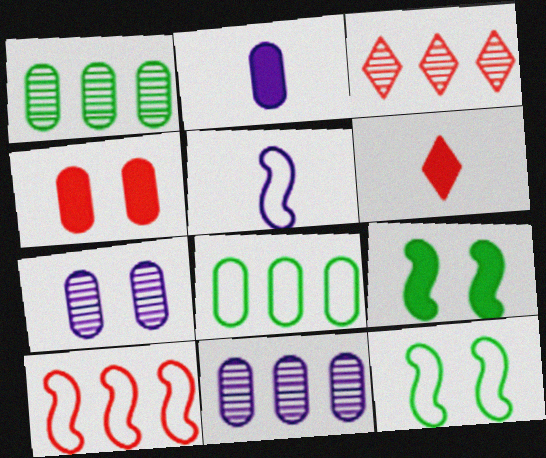[[2, 3, 12], 
[5, 10, 12], 
[6, 11, 12]]